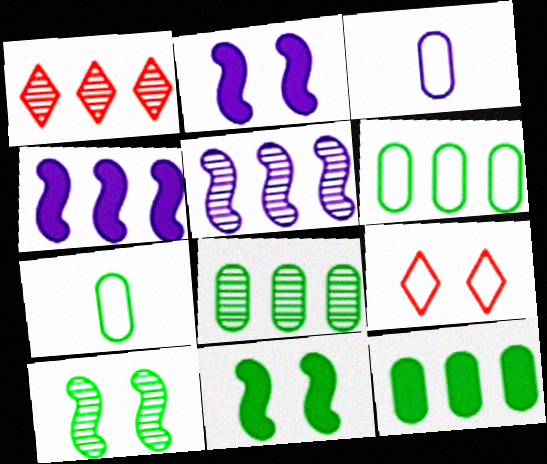[[1, 2, 7], 
[1, 3, 11], 
[1, 4, 6], 
[1, 5, 8], 
[6, 8, 12]]